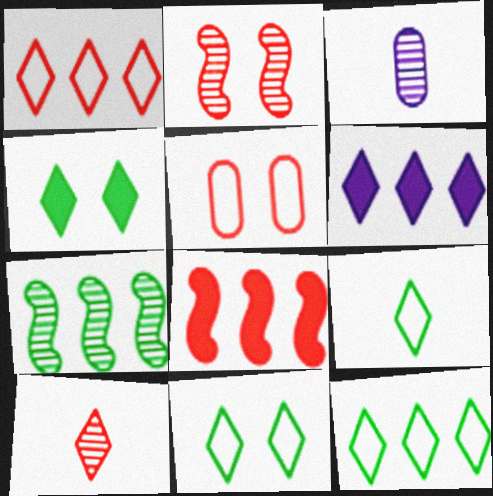[[3, 8, 11], 
[5, 8, 10], 
[6, 10, 11], 
[9, 11, 12]]